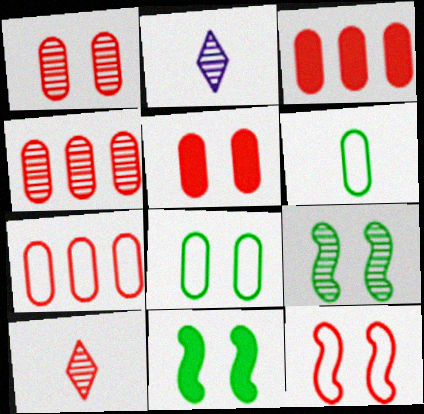[[2, 4, 9], 
[2, 7, 11], 
[3, 4, 7], 
[3, 10, 12]]